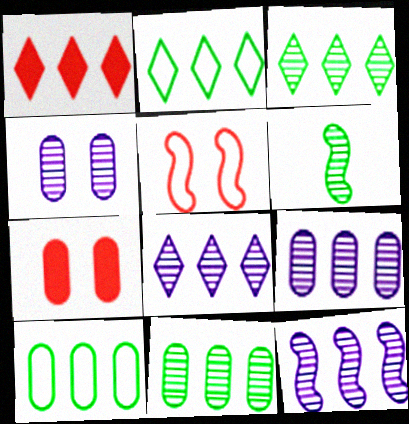[[1, 2, 8], 
[1, 10, 12], 
[8, 9, 12]]